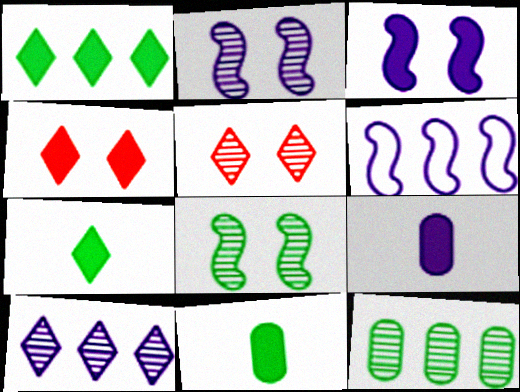[[5, 6, 11]]